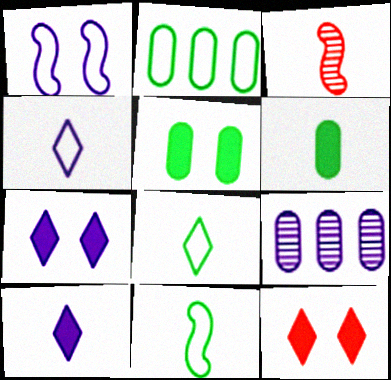[[1, 9, 10], 
[2, 3, 7], 
[3, 4, 6], 
[9, 11, 12]]